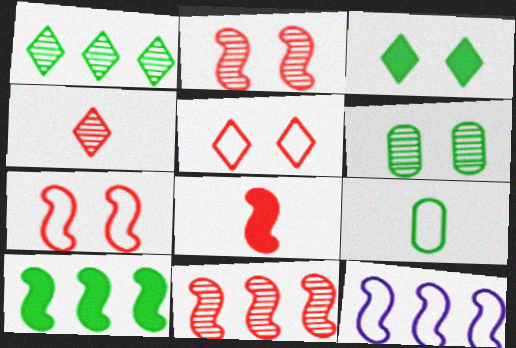[[5, 9, 12], 
[7, 8, 11], 
[10, 11, 12]]